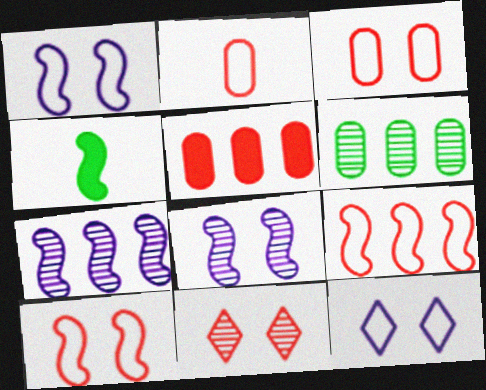[[4, 7, 10], 
[4, 8, 9]]